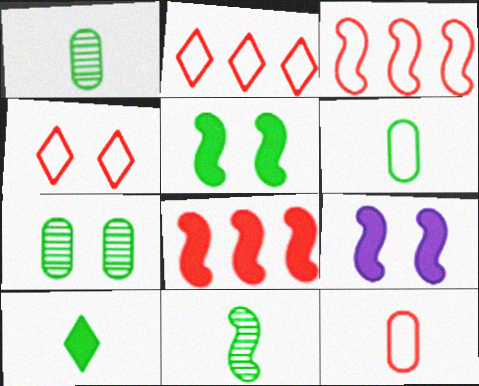[[1, 2, 9], 
[3, 4, 12], 
[3, 9, 11], 
[4, 7, 9], 
[6, 10, 11]]